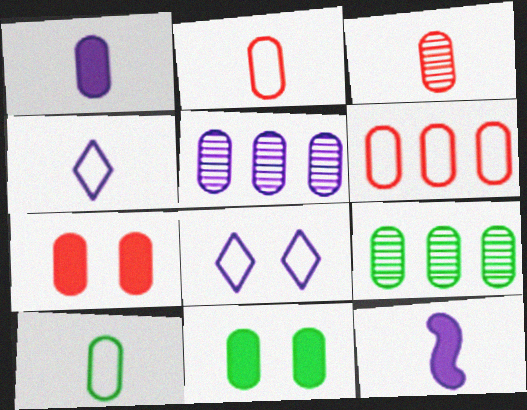[[1, 3, 10], 
[2, 5, 11], 
[3, 6, 7], 
[5, 7, 10], 
[5, 8, 12], 
[9, 10, 11]]